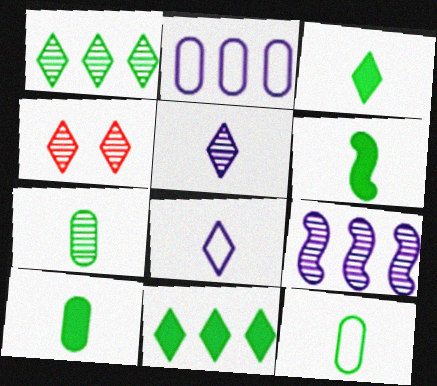[[1, 4, 5], 
[2, 4, 6], 
[3, 6, 10], 
[4, 7, 9], 
[4, 8, 11], 
[7, 10, 12]]